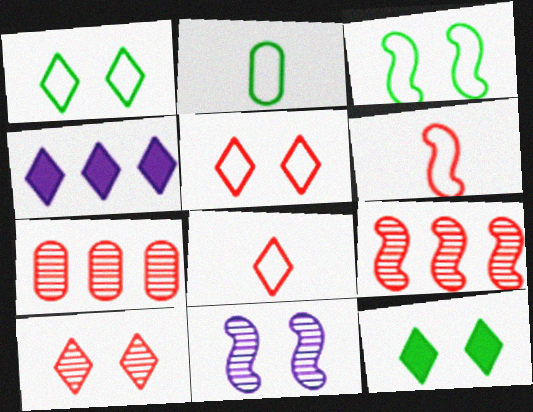[]